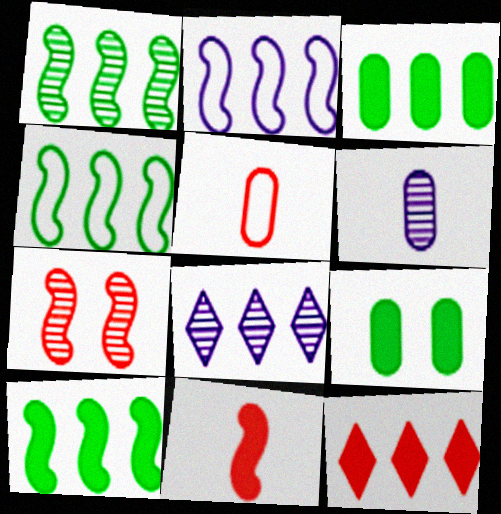[[1, 4, 10], 
[5, 7, 12]]